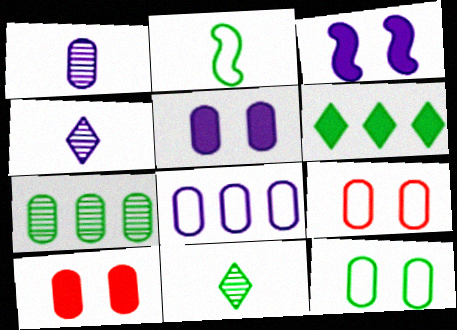[[1, 5, 8], 
[3, 4, 8]]